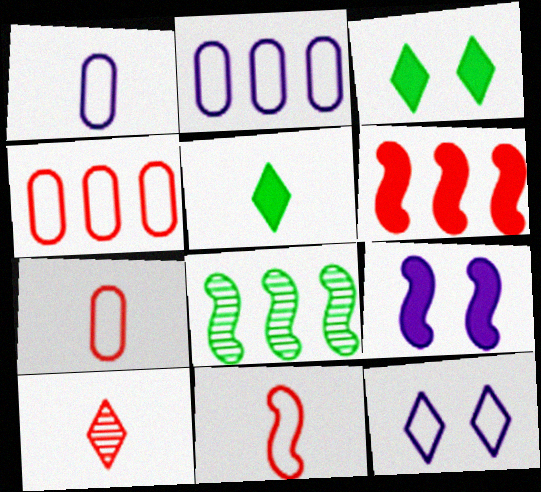[[8, 9, 11]]